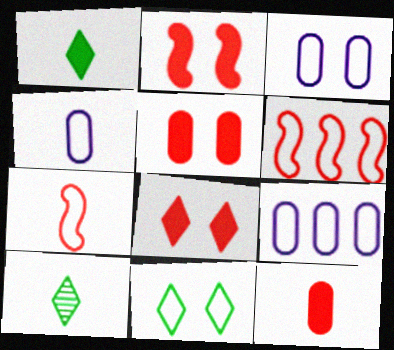[[2, 5, 8], 
[2, 9, 10], 
[3, 4, 9], 
[4, 6, 11], 
[7, 9, 11]]